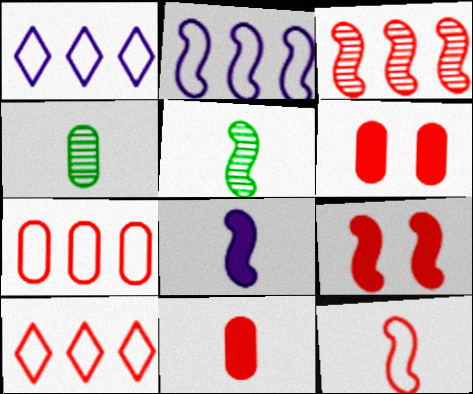[[1, 4, 9], 
[1, 5, 6], 
[2, 5, 9], 
[3, 9, 12], 
[5, 8, 12]]